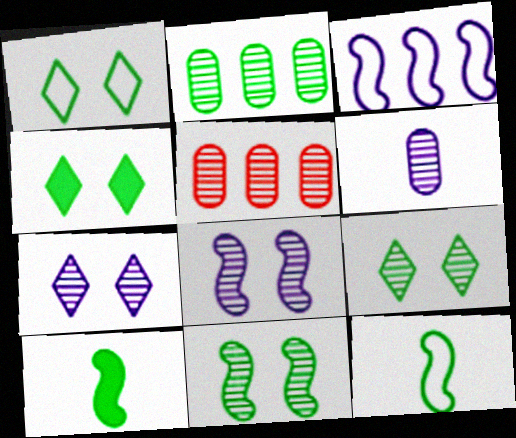[[1, 2, 10], 
[1, 4, 9], 
[2, 4, 12]]